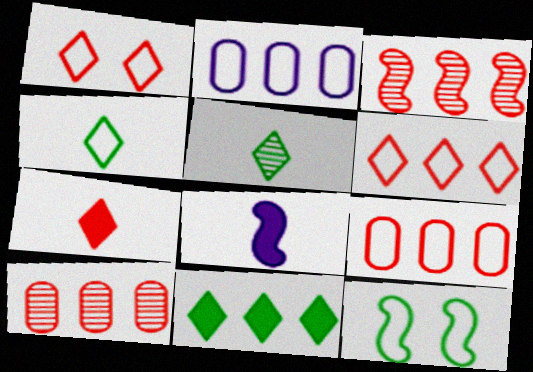[[2, 3, 11], 
[3, 8, 12]]